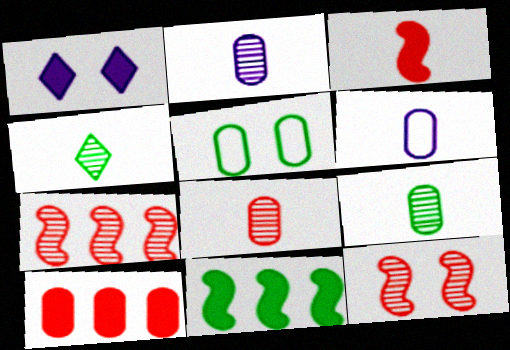[[1, 5, 12], 
[2, 5, 10], 
[2, 8, 9], 
[3, 4, 6], 
[4, 5, 11]]